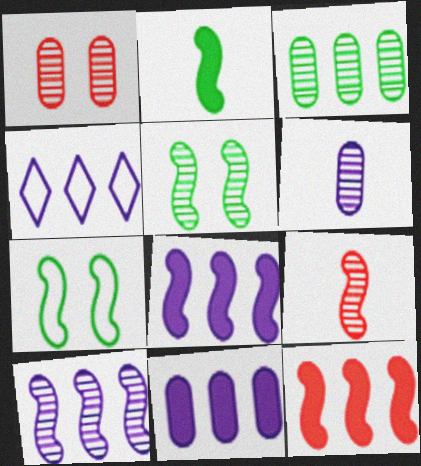[[1, 2, 4], 
[1, 3, 6], 
[3, 4, 12], 
[4, 10, 11], 
[5, 9, 10], 
[7, 8, 9]]